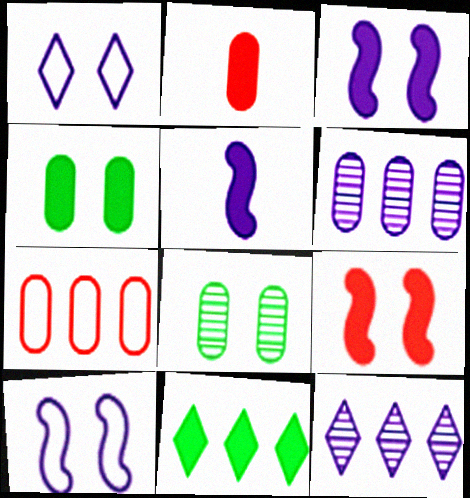[[1, 5, 6], 
[1, 8, 9], 
[2, 3, 11]]